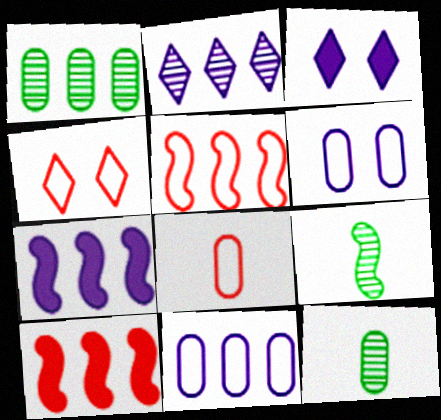[[2, 7, 11], 
[3, 5, 12], 
[4, 5, 8], 
[4, 7, 12]]